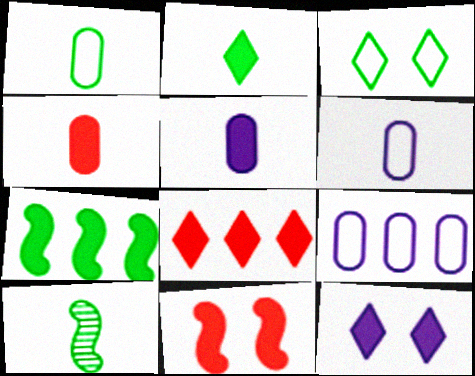[[1, 2, 10], 
[2, 8, 12], 
[4, 7, 12], 
[4, 8, 11]]